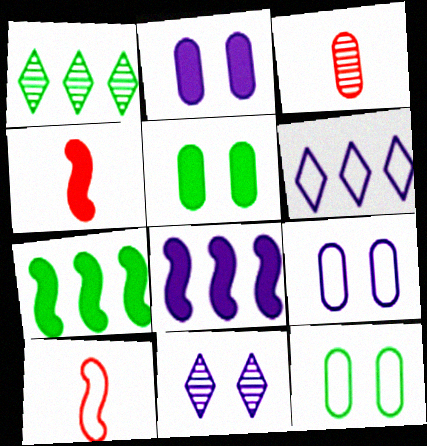[[1, 2, 10], 
[1, 4, 9], 
[6, 10, 12]]